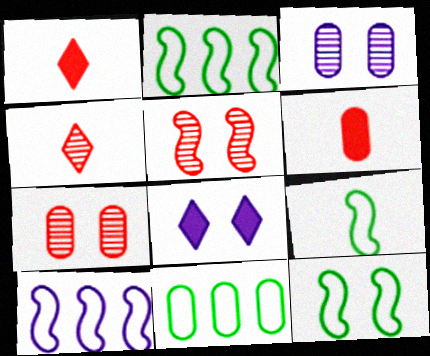[[1, 2, 3], 
[2, 9, 12], 
[3, 6, 11], 
[7, 8, 12]]